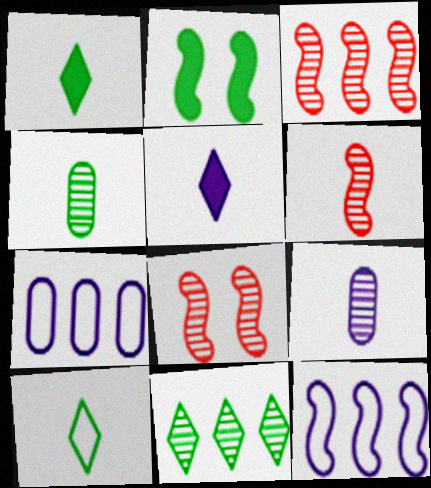[[1, 7, 8], 
[2, 6, 12], 
[3, 6, 8], 
[8, 9, 11]]